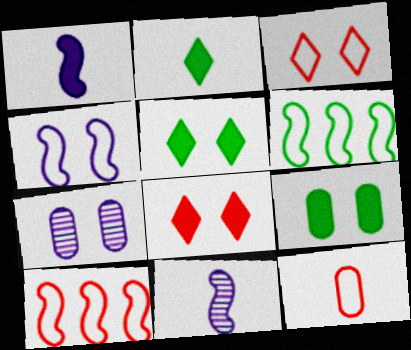[[2, 7, 10], 
[2, 11, 12], 
[3, 10, 12]]